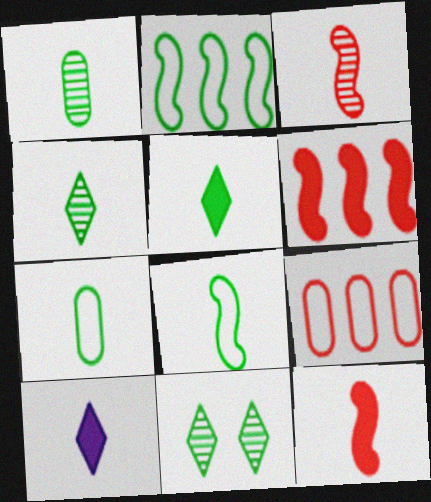[[1, 5, 8], 
[3, 7, 10]]